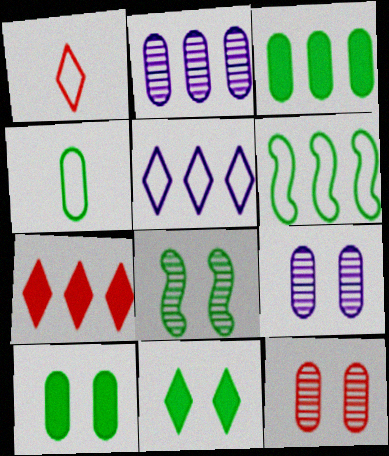[[2, 6, 7]]